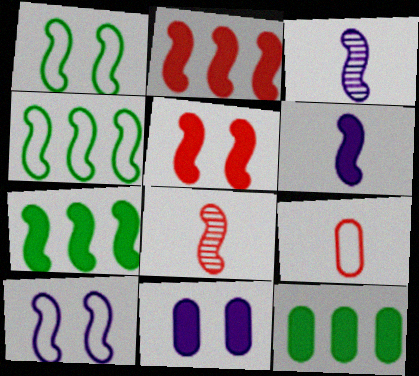[[1, 2, 3], 
[3, 4, 5], 
[5, 6, 7], 
[7, 8, 10]]